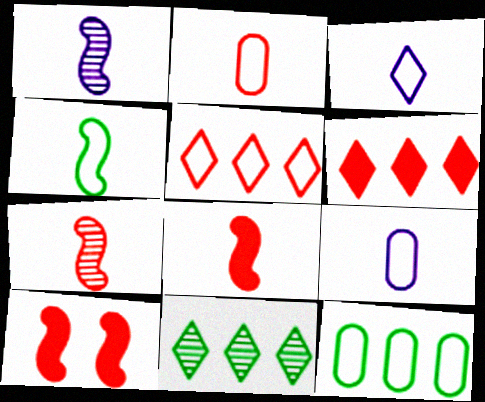[[1, 4, 8], 
[2, 3, 4], 
[9, 10, 11]]